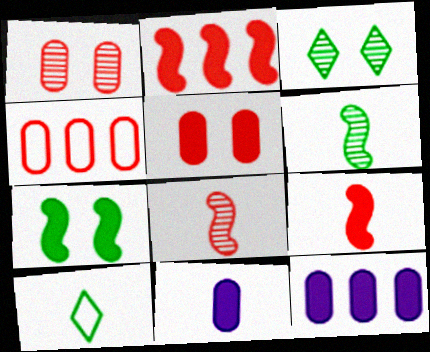[[8, 10, 11]]